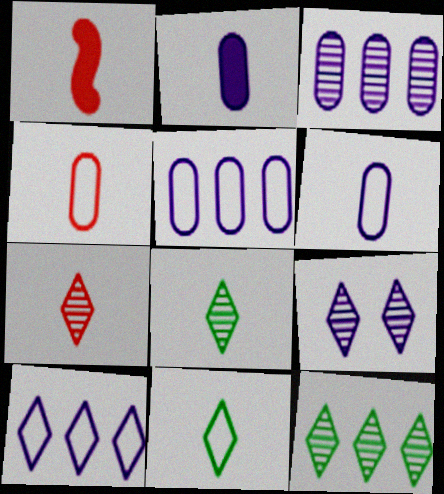[[1, 4, 7], 
[1, 6, 8], 
[7, 9, 12]]